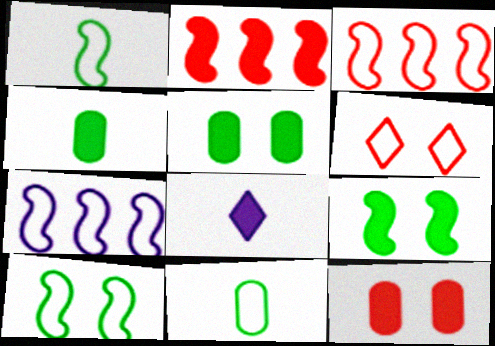[[2, 5, 8], 
[6, 7, 11]]